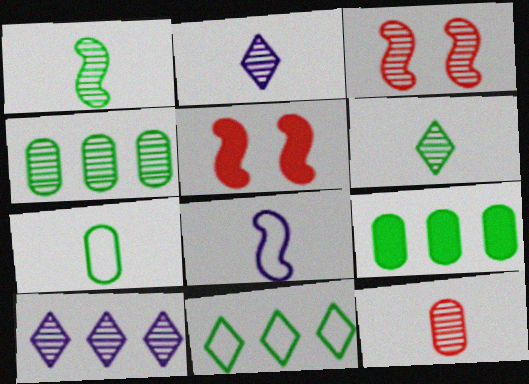[[1, 2, 12], 
[2, 3, 4], 
[5, 7, 10]]